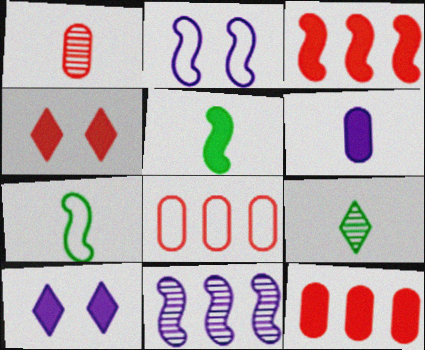[[2, 9, 12], 
[5, 10, 12]]